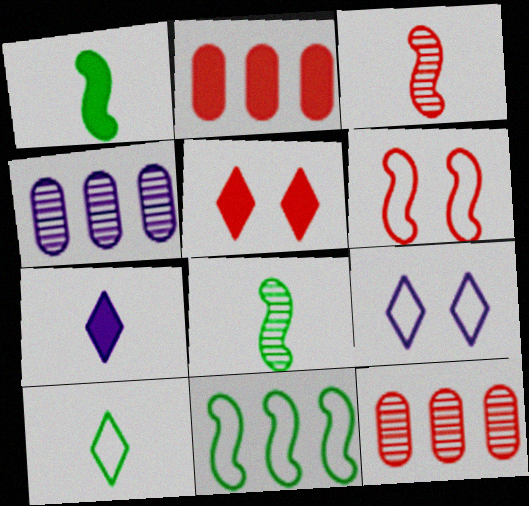[[1, 9, 12], 
[2, 8, 9]]